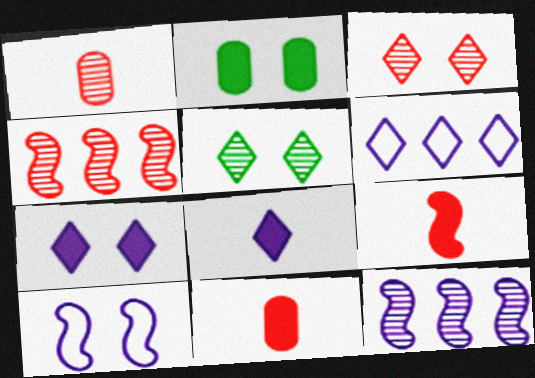[[1, 3, 4], 
[1, 5, 12], 
[2, 3, 10]]